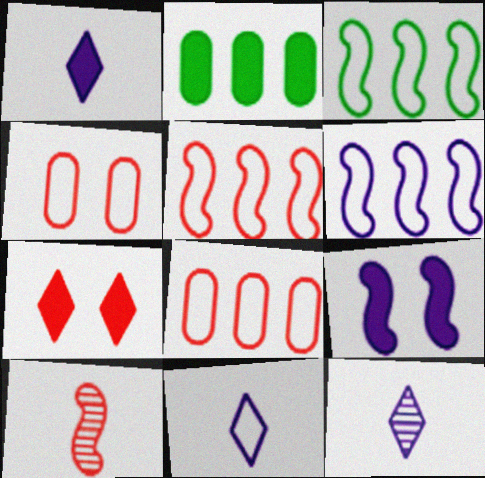[[1, 11, 12], 
[3, 4, 11], 
[3, 5, 6], 
[3, 9, 10], 
[7, 8, 10]]